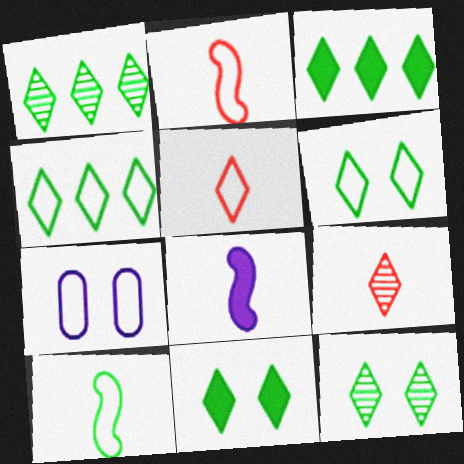[[1, 3, 4], 
[2, 4, 7], 
[6, 11, 12]]